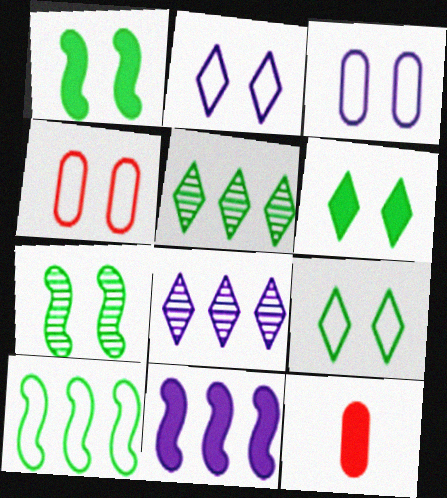[[6, 11, 12]]